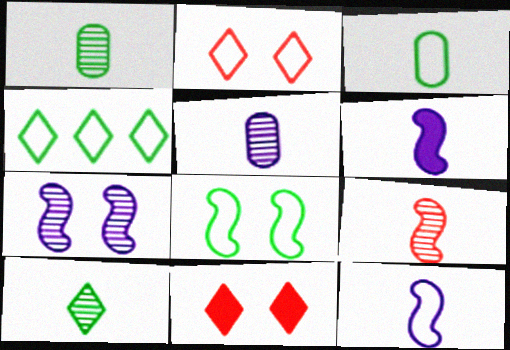[[3, 4, 8], 
[5, 9, 10]]